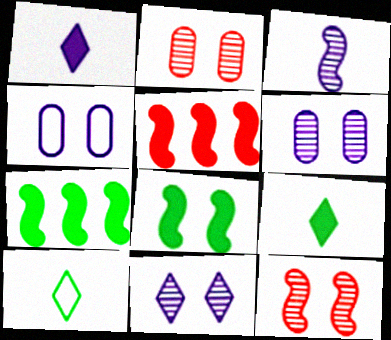[[5, 6, 10]]